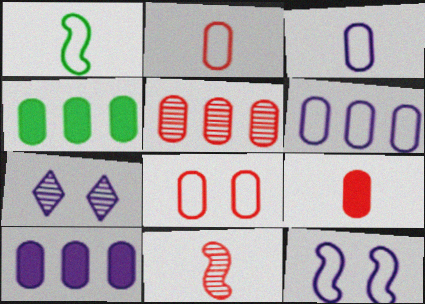[[4, 5, 6], 
[5, 8, 9]]